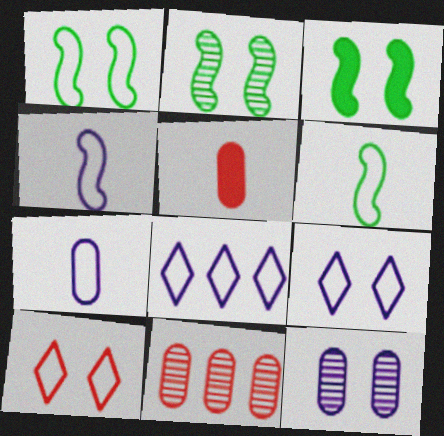[[1, 2, 3], 
[2, 5, 8], 
[3, 10, 12]]